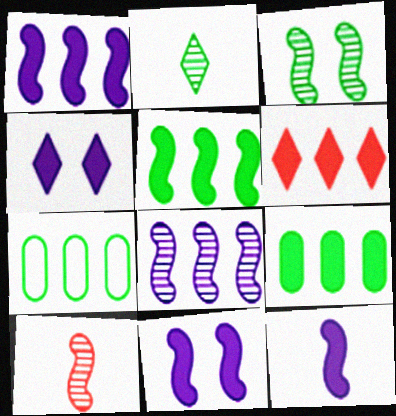[[1, 6, 9], 
[1, 11, 12], 
[3, 8, 10], 
[4, 7, 10], 
[6, 7, 8]]